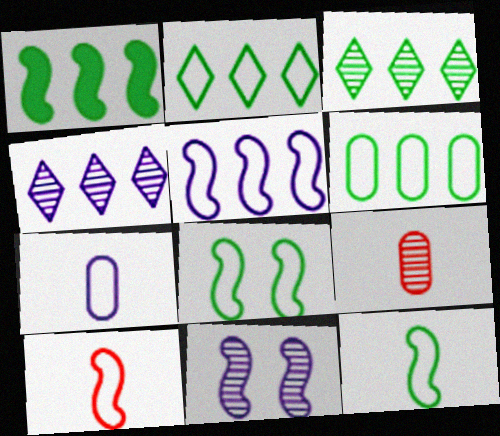[[1, 3, 6], 
[1, 10, 11], 
[3, 9, 11], 
[5, 8, 10]]